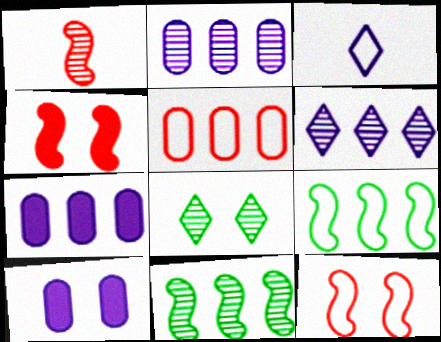[[1, 2, 8], 
[8, 10, 12]]